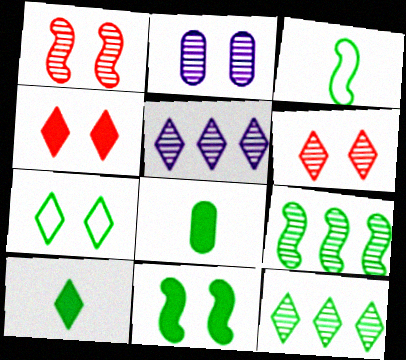[[3, 9, 11], 
[7, 8, 9], 
[7, 10, 12]]